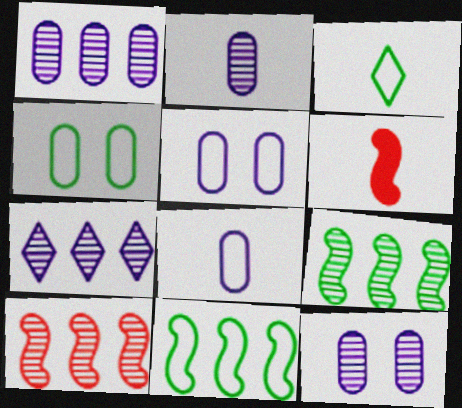[[1, 2, 12], 
[2, 3, 6], 
[3, 4, 11], 
[4, 6, 7]]